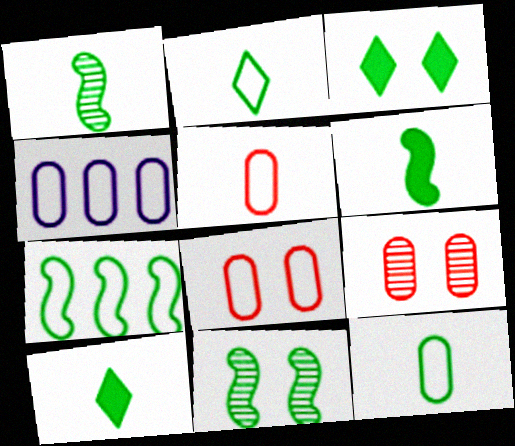[[1, 10, 12], 
[4, 8, 12], 
[6, 7, 11]]